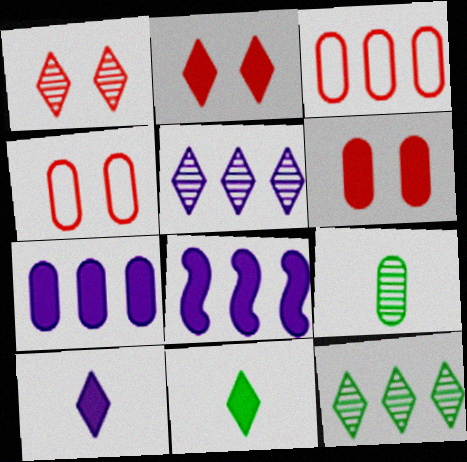[[3, 8, 12], 
[4, 7, 9], 
[6, 8, 11]]